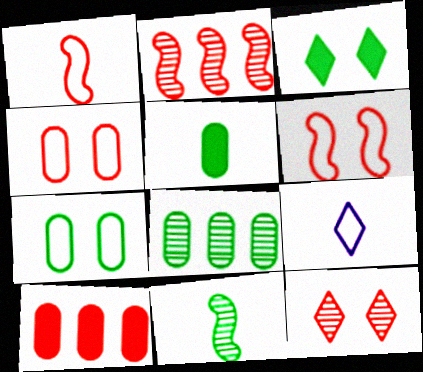[[1, 10, 12], 
[5, 7, 8]]